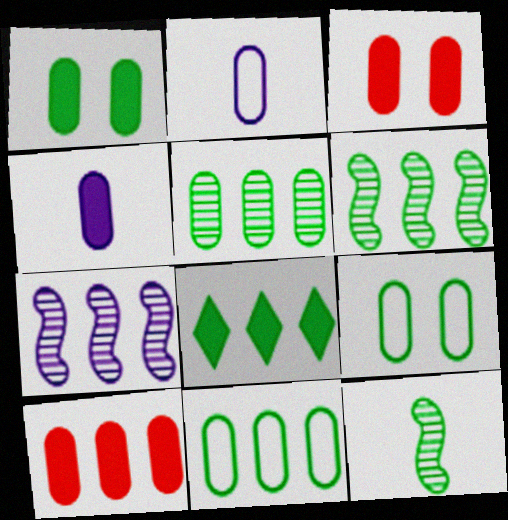[[1, 4, 10], 
[2, 3, 5], 
[6, 8, 11], 
[8, 9, 12]]